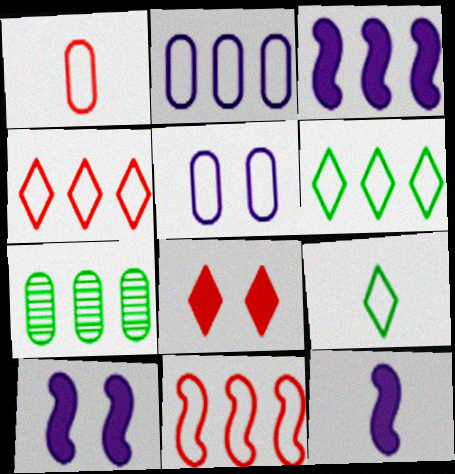[[2, 6, 11], 
[3, 4, 7], 
[3, 10, 12], 
[5, 9, 11]]